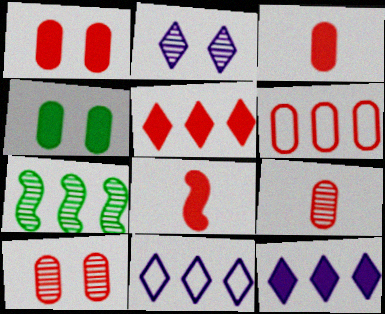[[1, 5, 8], 
[1, 6, 9], 
[2, 7, 9], 
[3, 6, 10], 
[4, 8, 12], 
[6, 7, 12]]